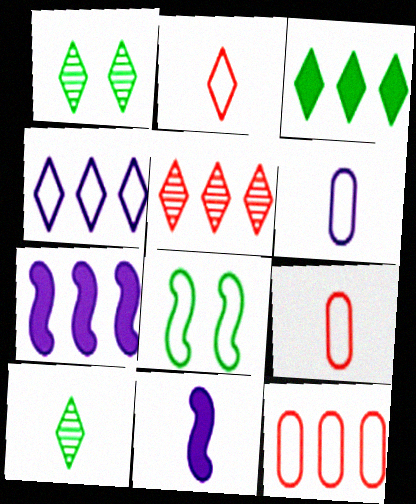[[1, 7, 9], 
[1, 11, 12], 
[3, 4, 5], 
[4, 8, 9], 
[9, 10, 11]]